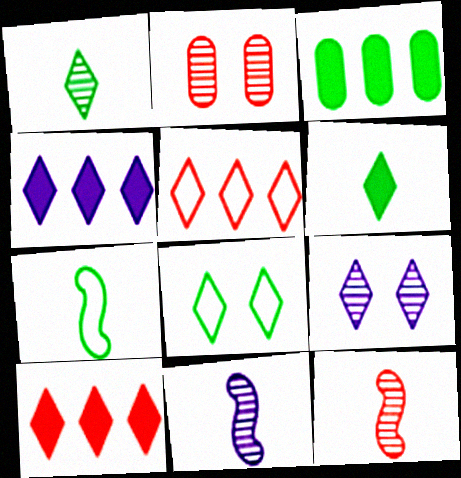[[2, 4, 7], 
[5, 6, 9]]